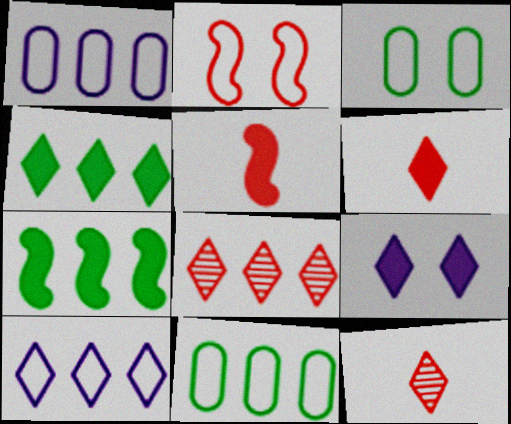[[1, 7, 8], 
[4, 6, 9], 
[4, 8, 10]]